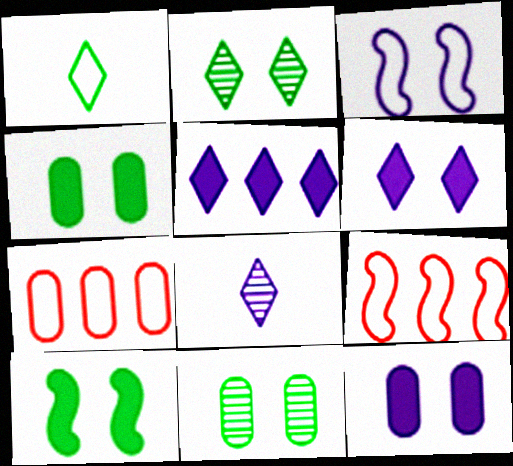[[1, 3, 7], 
[4, 8, 9], 
[7, 8, 10]]